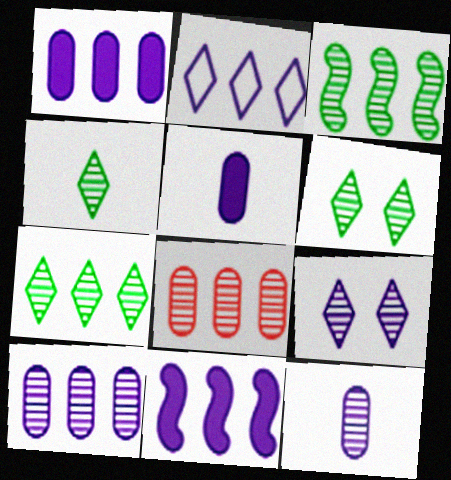[[2, 10, 11], 
[4, 6, 7]]